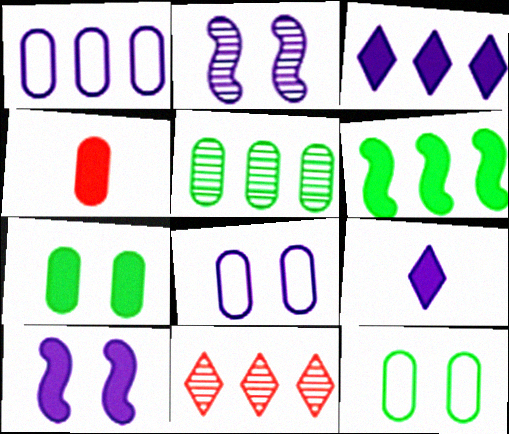[[1, 2, 9], 
[1, 6, 11], 
[4, 5, 8]]